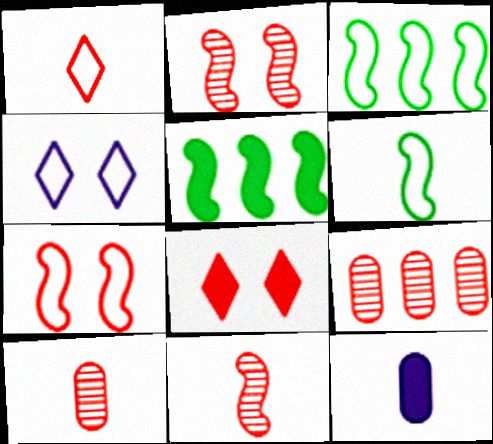[[4, 5, 10], 
[5, 8, 12]]